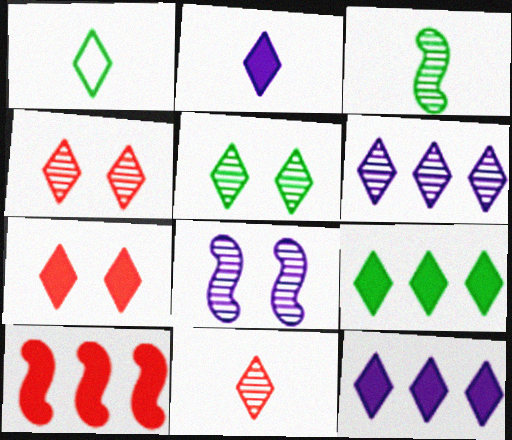[[1, 2, 11], 
[1, 4, 12], 
[1, 5, 9], 
[1, 6, 7], 
[2, 7, 9], 
[5, 6, 11]]